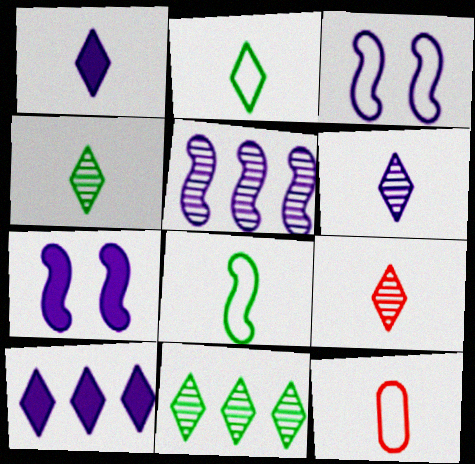[[1, 2, 9], 
[4, 6, 9], 
[7, 11, 12]]